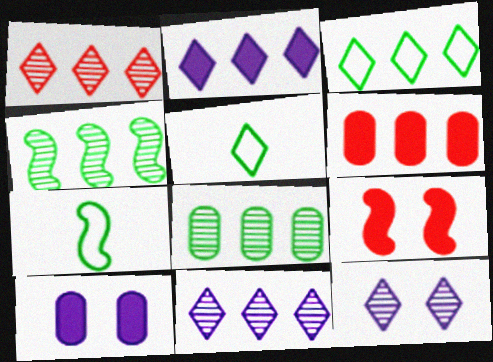[[1, 2, 3], 
[1, 7, 10], 
[6, 7, 12]]